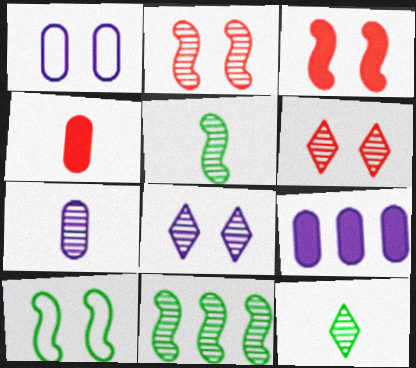[[1, 7, 9], 
[6, 7, 11]]